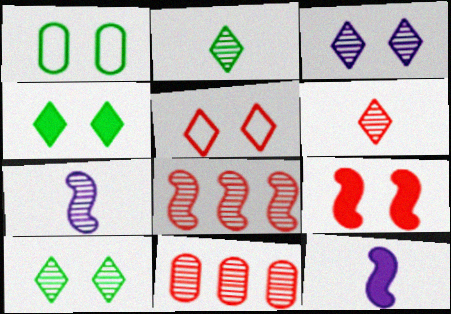[[1, 3, 9], 
[3, 4, 5], 
[7, 10, 11]]